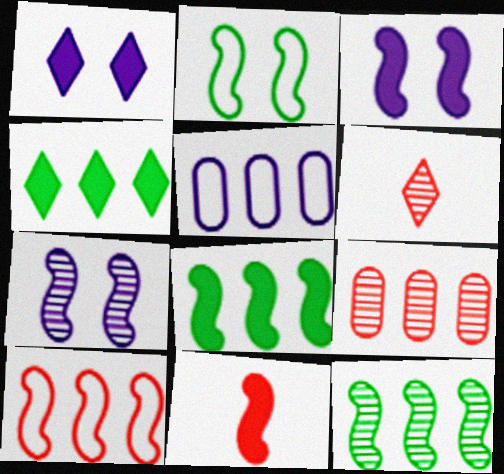[[3, 8, 11]]